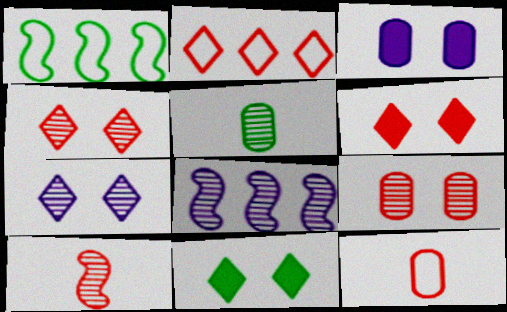[[1, 5, 11], 
[4, 5, 8], 
[8, 11, 12]]